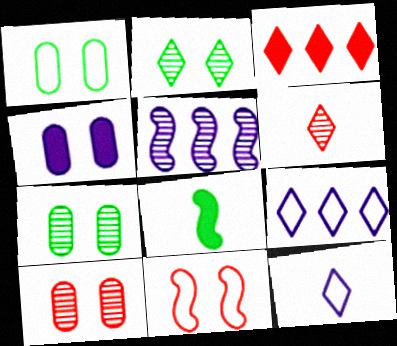[[1, 4, 10], 
[2, 3, 12], 
[2, 4, 11], 
[3, 4, 8], 
[4, 5, 12], 
[5, 6, 7], 
[5, 8, 11], 
[8, 9, 10]]